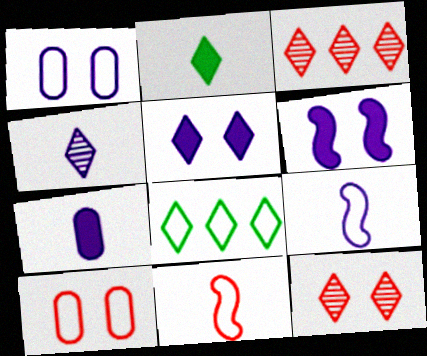[[1, 8, 11], 
[4, 7, 9], 
[8, 9, 10]]